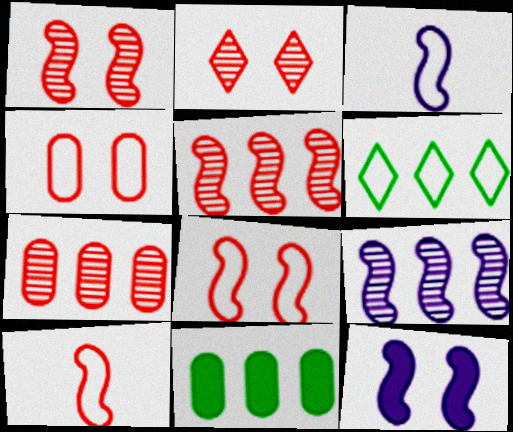[[2, 3, 11], 
[3, 4, 6], 
[3, 9, 12]]